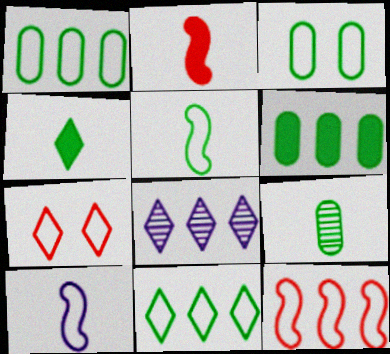[[1, 7, 10], 
[2, 3, 8], 
[3, 5, 11], 
[3, 6, 9], 
[4, 5, 9], 
[4, 7, 8], 
[6, 8, 12]]